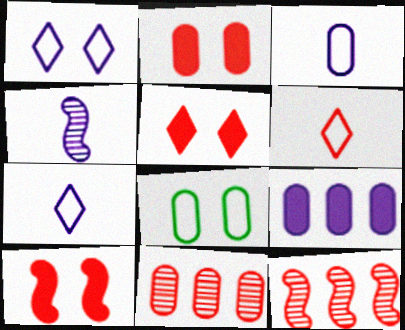[[1, 4, 9], 
[2, 5, 10], 
[2, 6, 12], 
[6, 10, 11]]